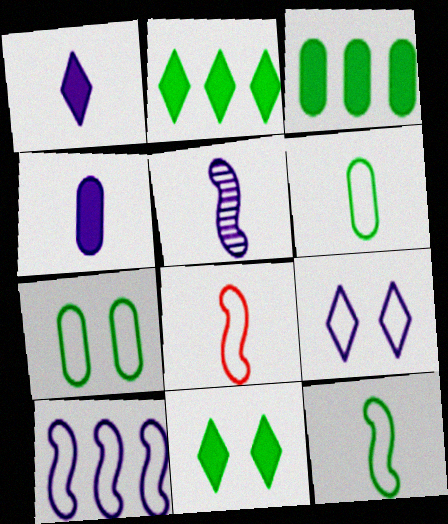[]